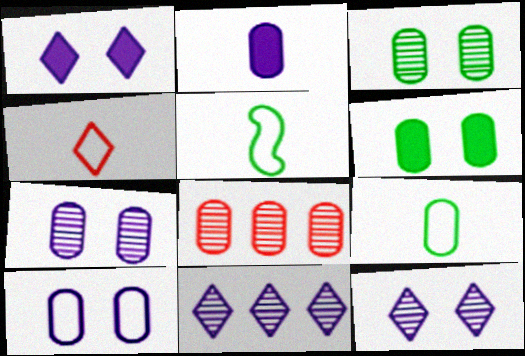[[1, 5, 8]]